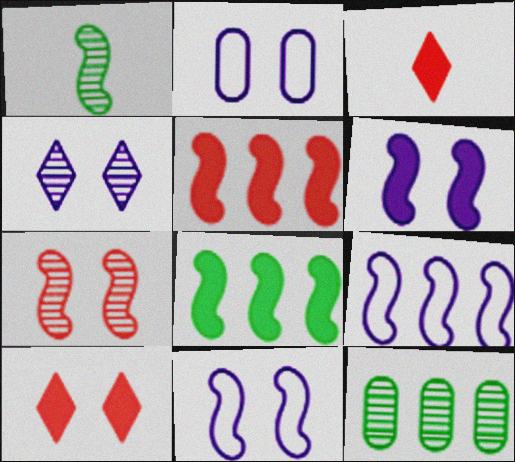[[1, 5, 11], 
[2, 4, 6], 
[3, 11, 12]]